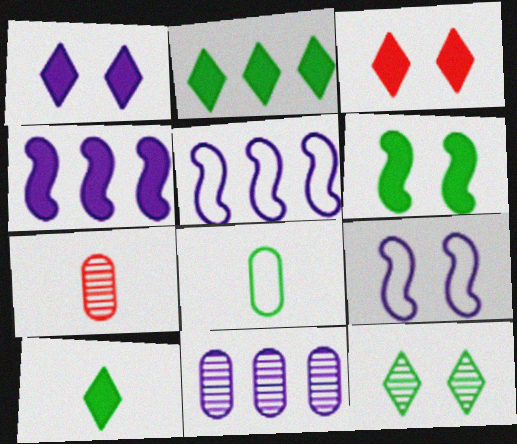[[2, 7, 9]]